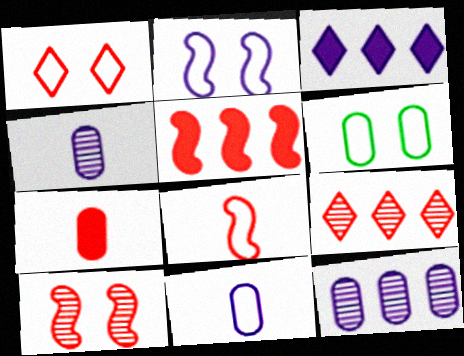[[1, 2, 6], 
[2, 3, 4], 
[5, 8, 10], 
[6, 7, 12]]